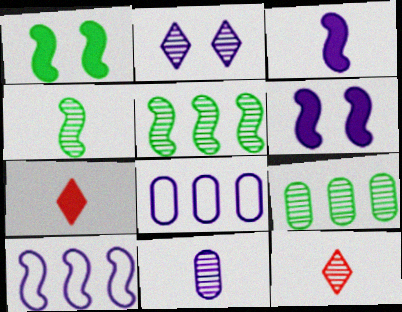[[1, 8, 12], 
[2, 3, 8], 
[4, 11, 12]]